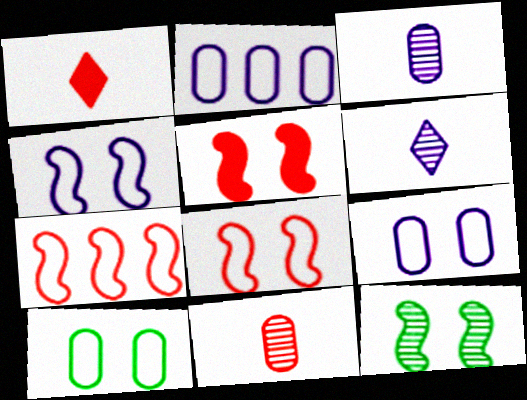[[1, 2, 12], 
[4, 5, 12]]